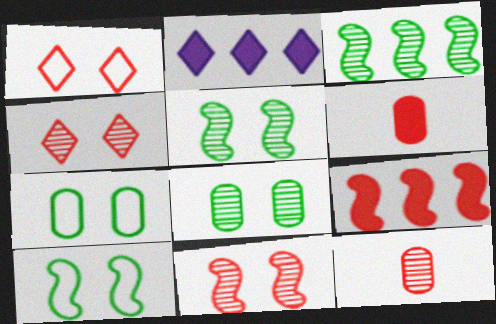[[1, 9, 12], 
[2, 10, 12]]